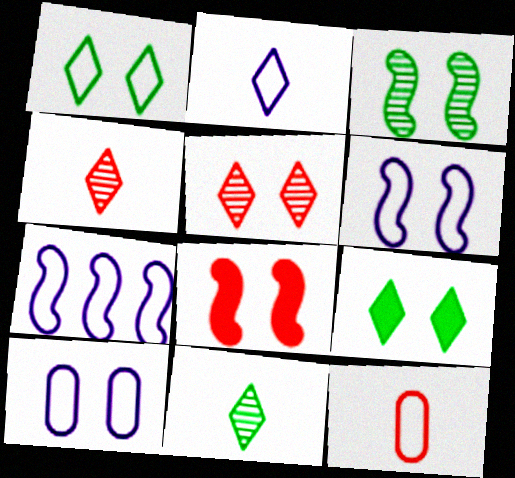[[1, 7, 12], 
[2, 7, 10], 
[3, 6, 8]]